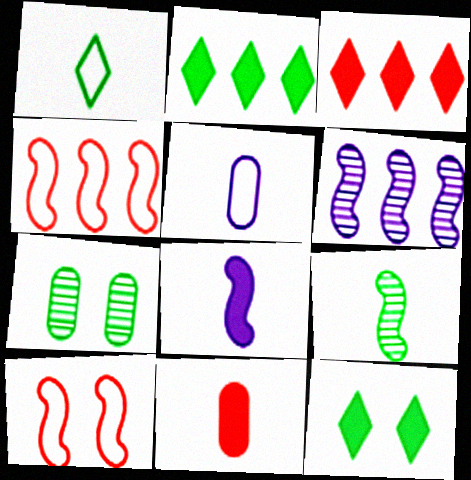[]